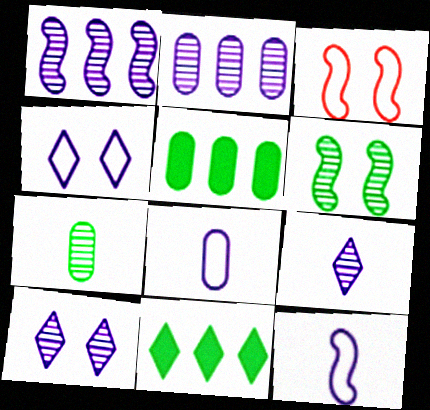[[3, 5, 9]]